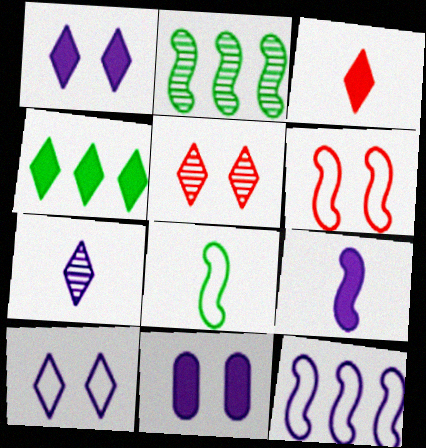[[1, 3, 4], 
[2, 6, 9], 
[6, 8, 12], 
[7, 11, 12]]